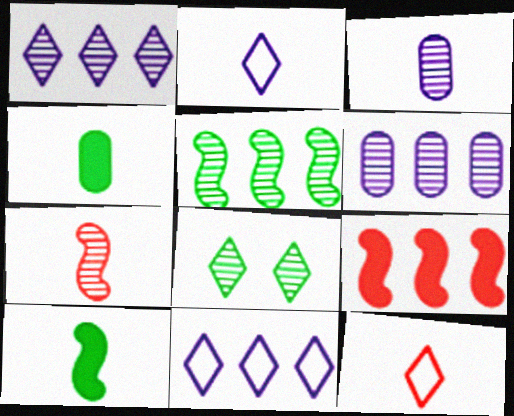[[2, 4, 7], 
[3, 10, 12], 
[6, 7, 8]]